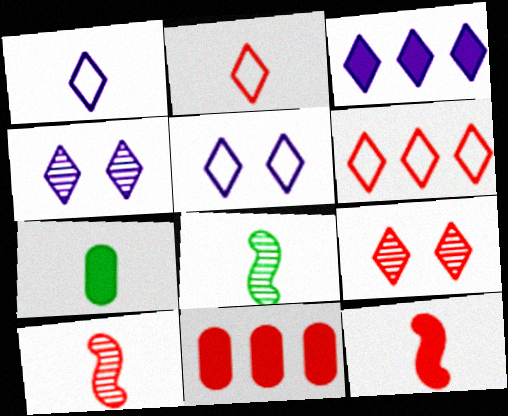[[1, 3, 4], 
[1, 7, 10], 
[5, 8, 11]]